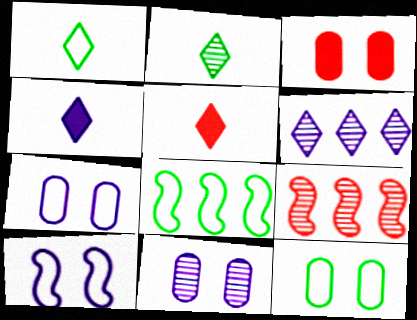[[1, 8, 12], 
[2, 9, 11], 
[3, 11, 12], 
[4, 9, 12], 
[5, 8, 11]]